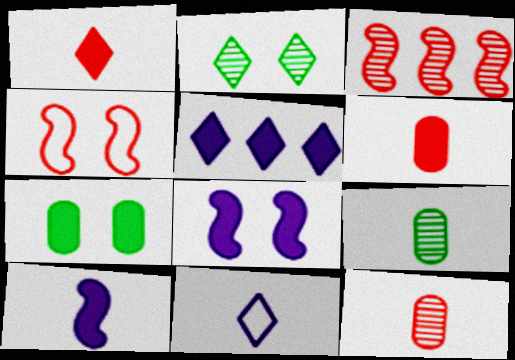[[3, 7, 11], 
[4, 5, 9]]